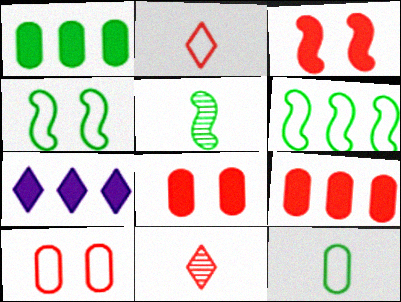[[5, 7, 10]]